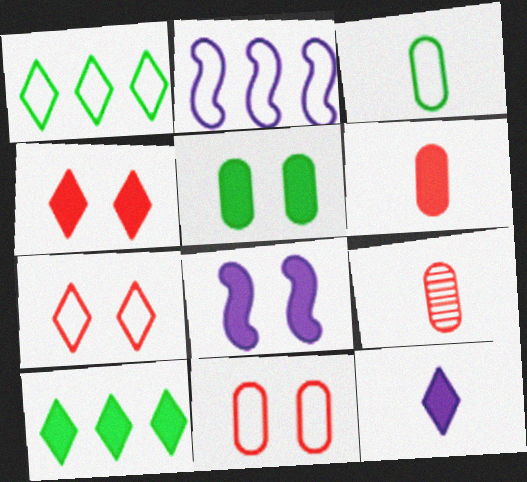[[1, 8, 9], 
[2, 3, 7], 
[4, 5, 8], 
[4, 10, 12], 
[6, 8, 10]]